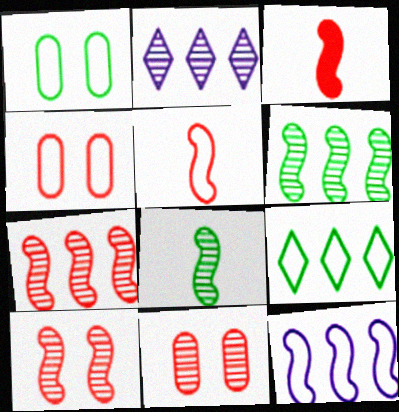[[1, 2, 3], 
[2, 8, 11]]